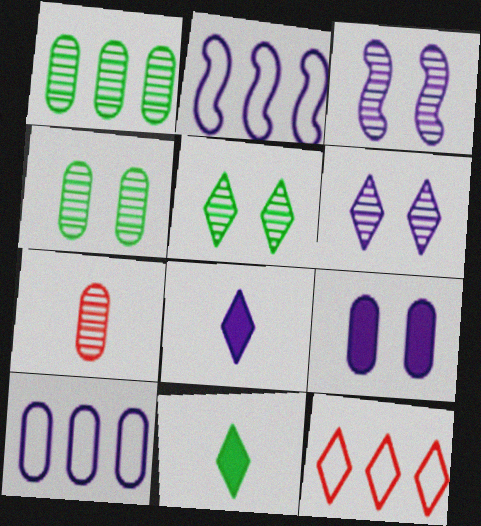[[3, 8, 10], 
[5, 8, 12], 
[6, 11, 12]]